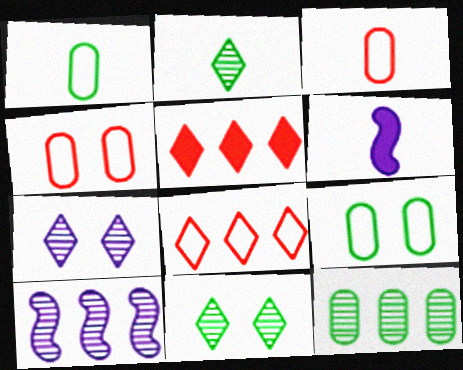[[2, 3, 6]]